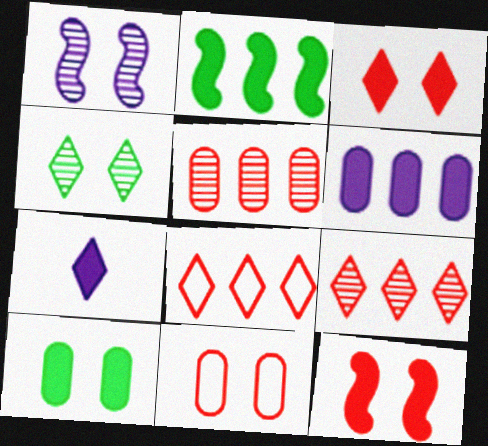[[4, 7, 8]]